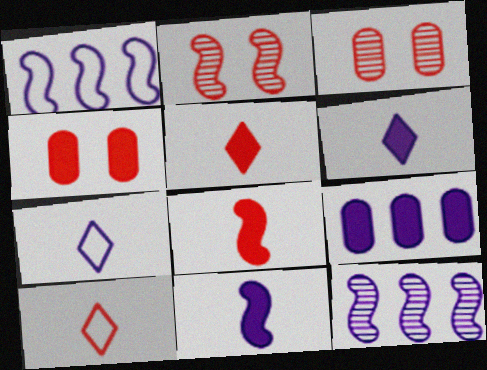[]